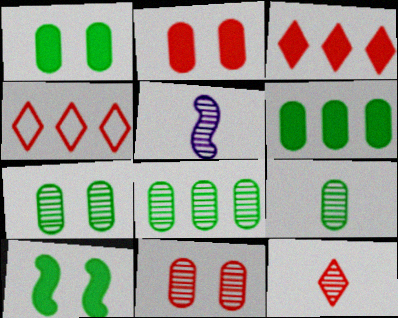[[1, 4, 5], 
[5, 9, 12], 
[7, 8, 9]]